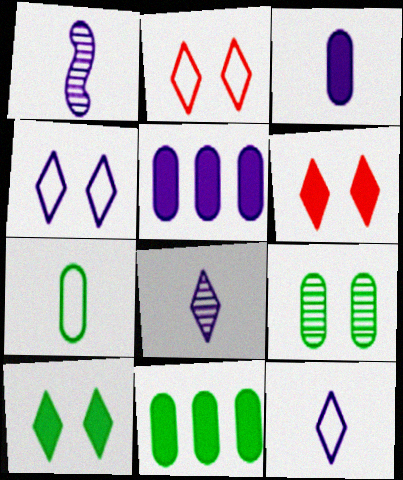[[1, 2, 11], 
[1, 3, 12], 
[1, 4, 5], 
[7, 9, 11]]